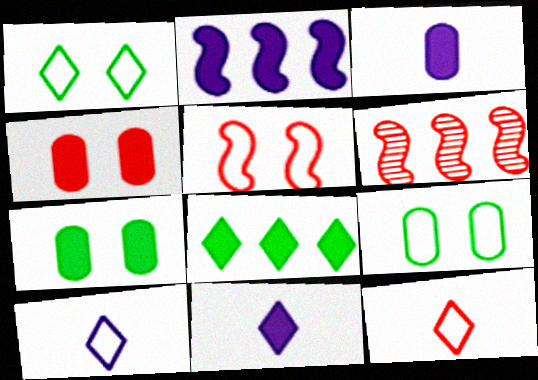[[1, 3, 6], 
[4, 6, 12], 
[6, 7, 10], 
[6, 9, 11]]